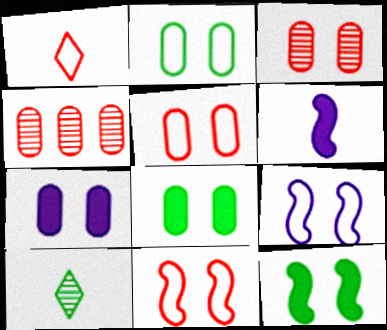[[2, 3, 7]]